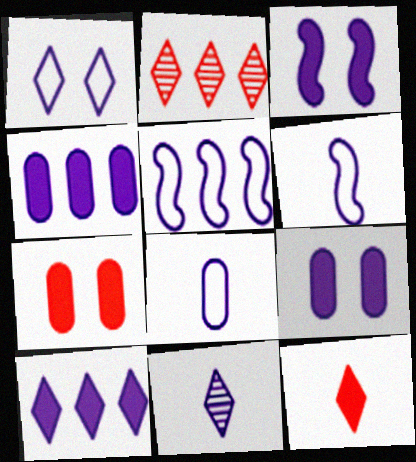[[1, 5, 8], 
[1, 10, 11], 
[5, 9, 11]]